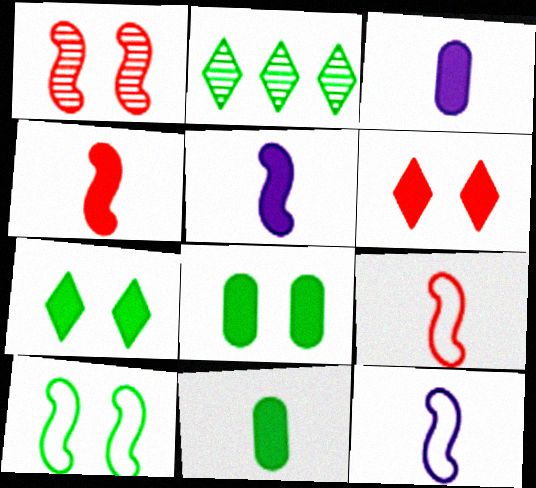[[2, 10, 11]]